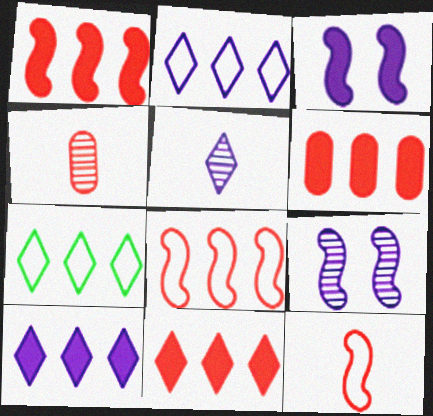[[1, 6, 11], 
[3, 4, 7]]